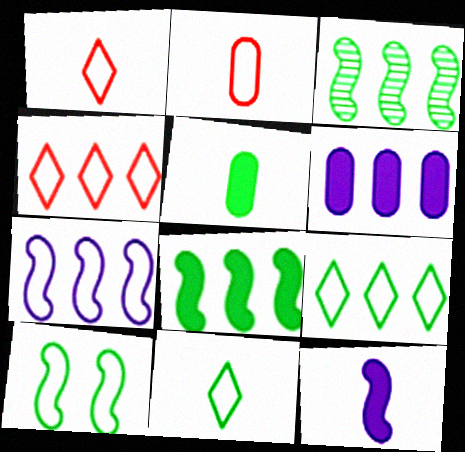[[3, 4, 6]]